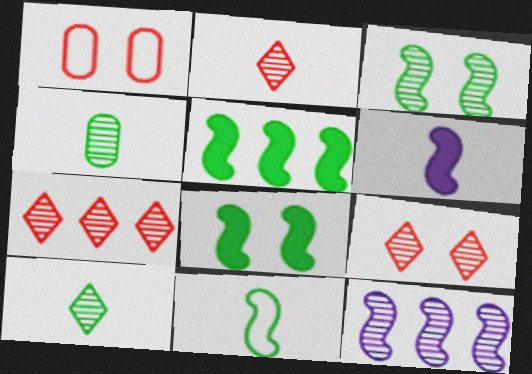[[2, 7, 9], 
[3, 5, 11], 
[4, 9, 12]]